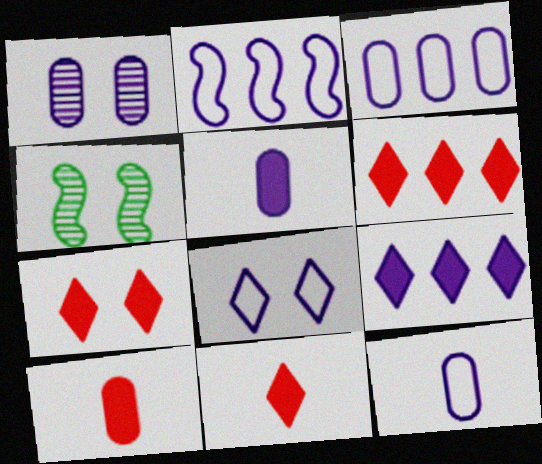[[1, 3, 5], 
[2, 8, 12], 
[3, 4, 11], 
[4, 6, 12], 
[6, 7, 11]]